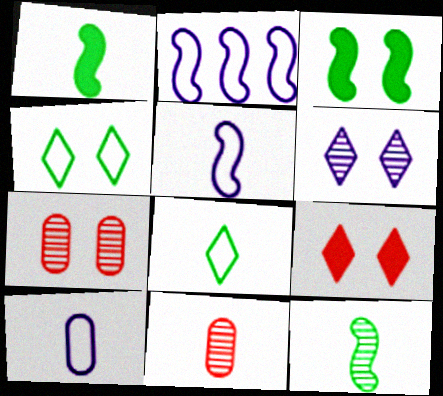[[4, 6, 9]]